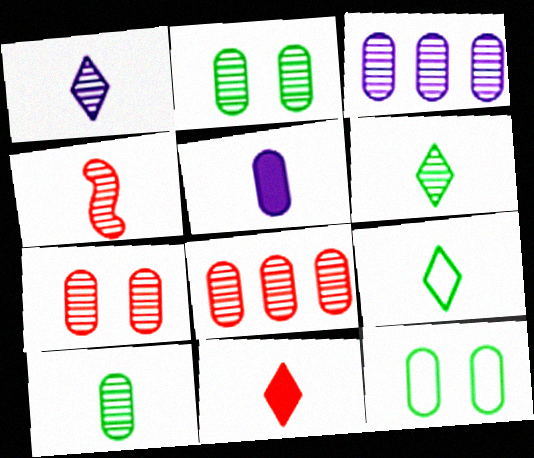[[1, 4, 10], 
[1, 9, 11], 
[3, 7, 10], 
[4, 5, 9], 
[5, 8, 12]]